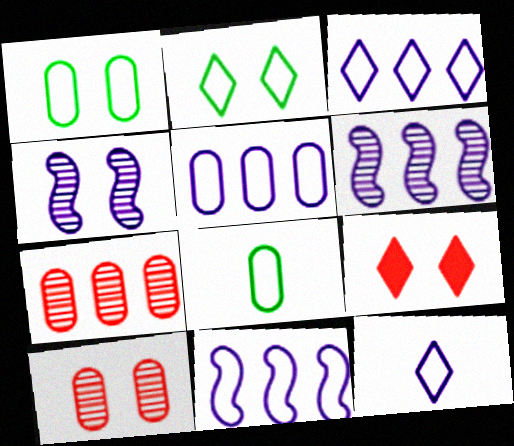[[1, 4, 9], 
[3, 5, 11], 
[6, 8, 9]]